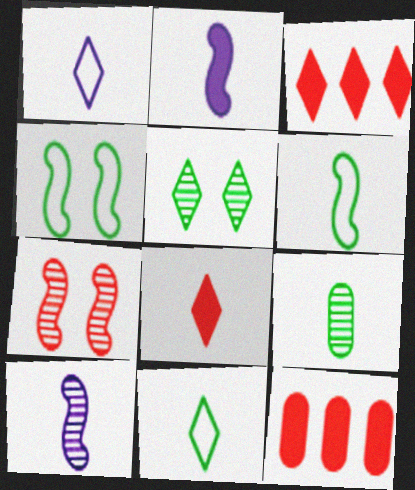[[1, 3, 5]]